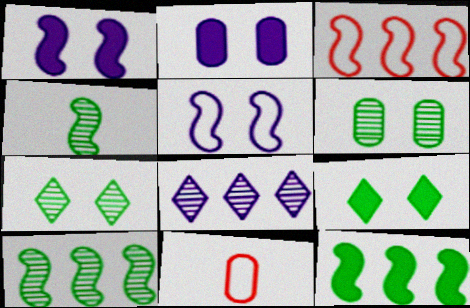[[1, 3, 4]]